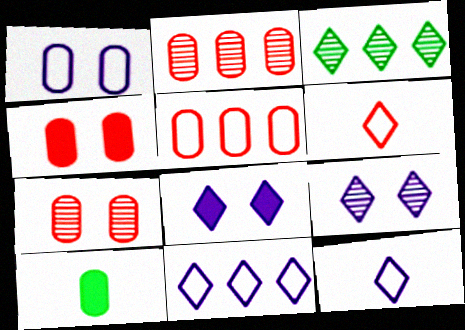[[1, 2, 10], 
[3, 6, 8]]